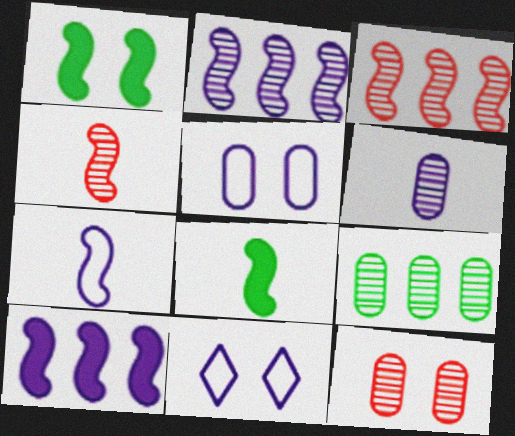[[1, 3, 7], 
[1, 11, 12], 
[4, 7, 8], 
[6, 9, 12], 
[6, 10, 11]]